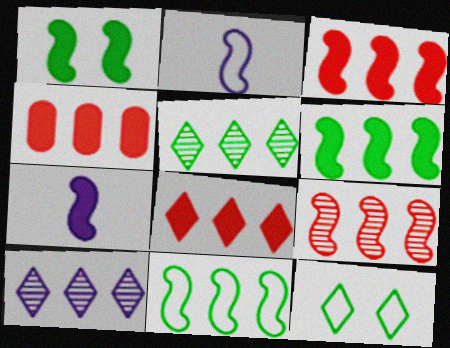[[1, 2, 9], 
[1, 3, 7], 
[3, 4, 8], 
[4, 10, 11]]